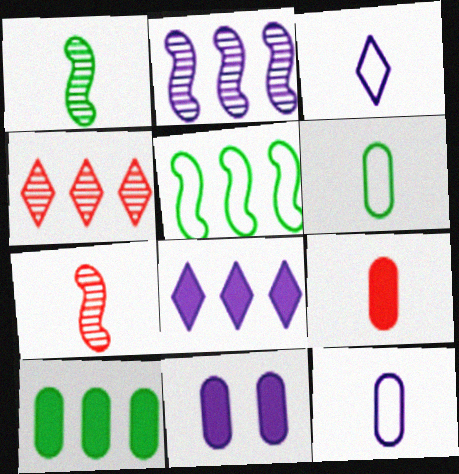[[1, 3, 9], 
[2, 3, 11], 
[9, 10, 11]]